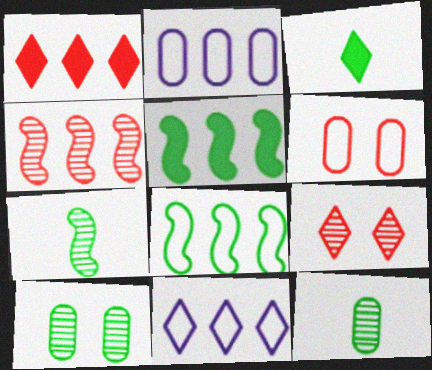[[3, 8, 10], 
[3, 9, 11]]